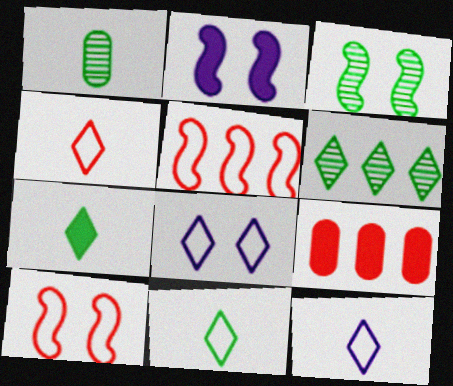[[1, 3, 6], 
[2, 3, 10], 
[2, 7, 9], 
[3, 9, 12], 
[4, 11, 12]]